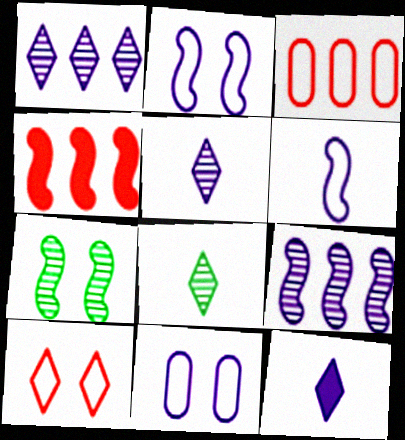[[3, 7, 12], 
[4, 6, 7], 
[4, 8, 11], 
[9, 11, 12]]